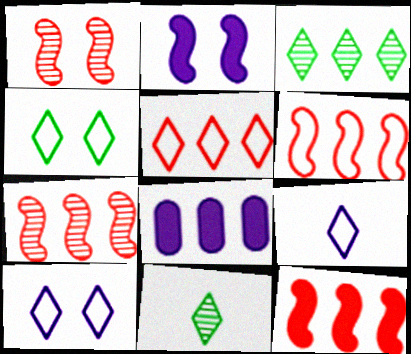[[3, 6, 8], 
[4, 5, 9], 
[6, 7, 12]]